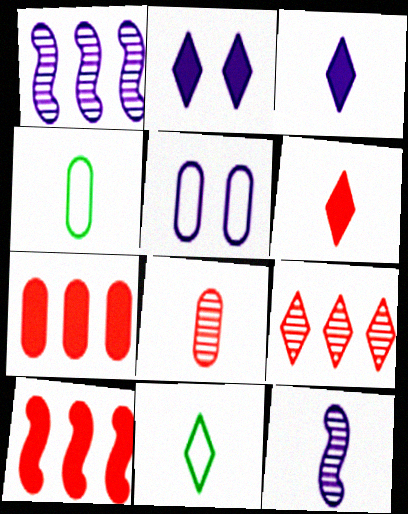[[1, 3, 5], 
[2, 9, 11], 
[4, 6, 12]]